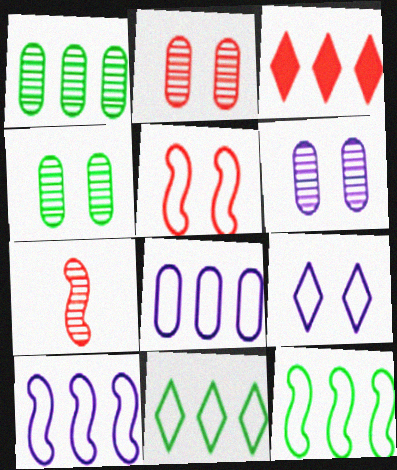[[1, 3, 10], 
[2, 4, 6]]